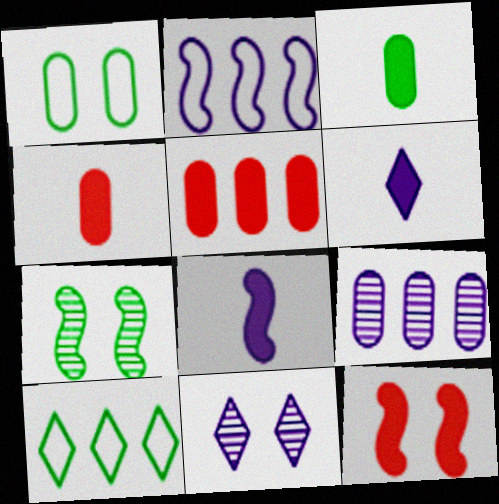[[1, 4, 9], 
[1, 11, 12], 
[3, 7, 10]]